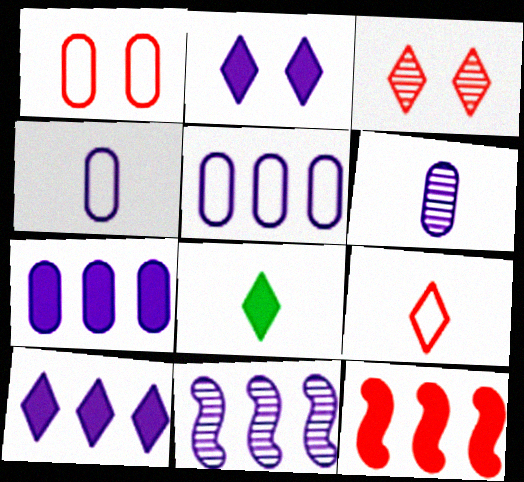[[1, 8, 11], 
[2, 4, 11], 
[5, 10, 11]]